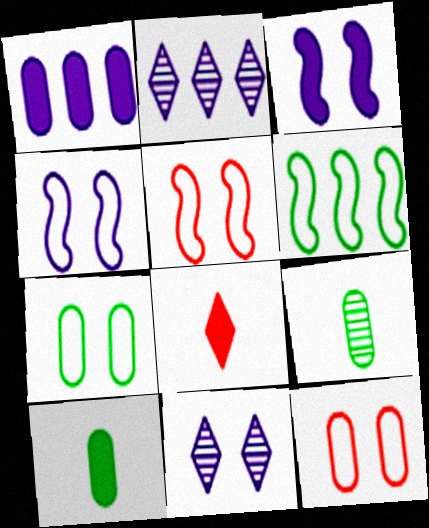[[1, 9, 12], 
[2, 5, 10]]